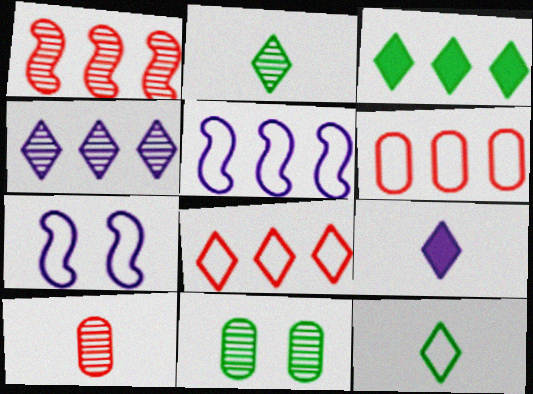[[3, 4, 8], 
[3, 7, 10], 
[6, 7, 12]]